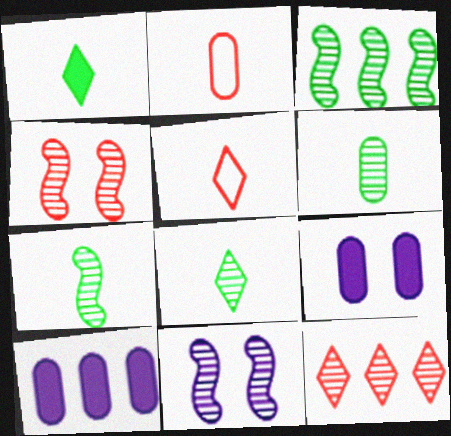[[3, 5, 9], 
[6, 7, 8], 
[6, 11, 12]]